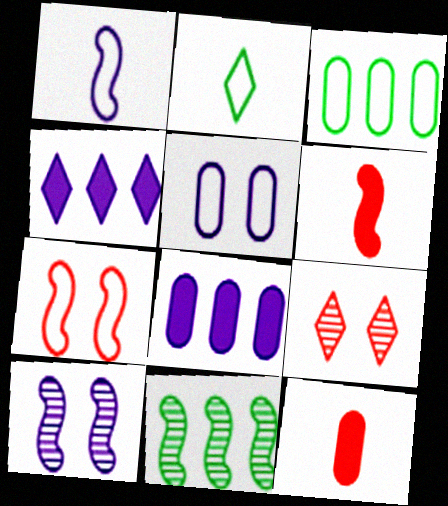[[2, 4, 9]]